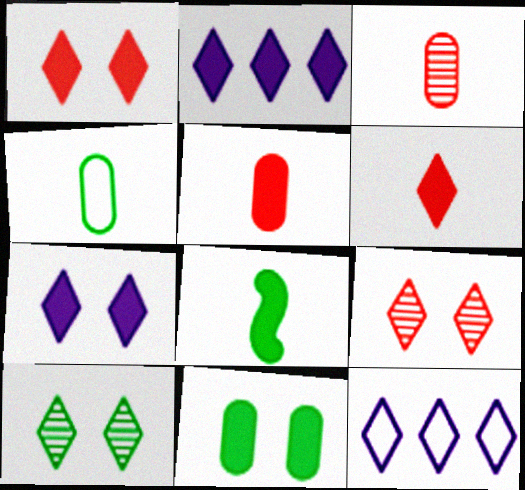[[6, 10, 12]]